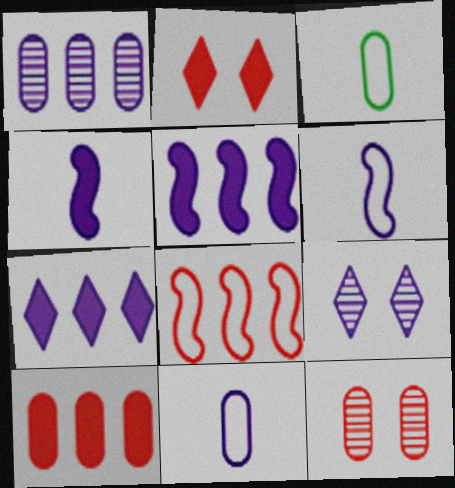[[5, 9, 11]]